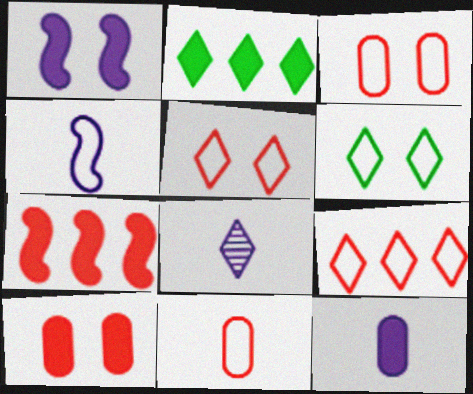[[2, 5, 8], 
[4, 8, 12]]